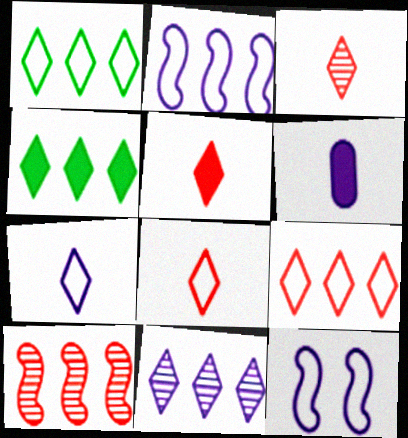[[3, 5, 8], 
[4, 9, 11], 
[6, 11, 12]]